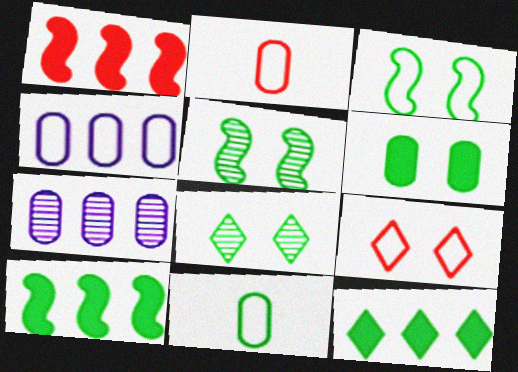[[2, 6, 7], 
[3, 6, 8], 
[5, 11, 12], 
[8, 10, 11]]